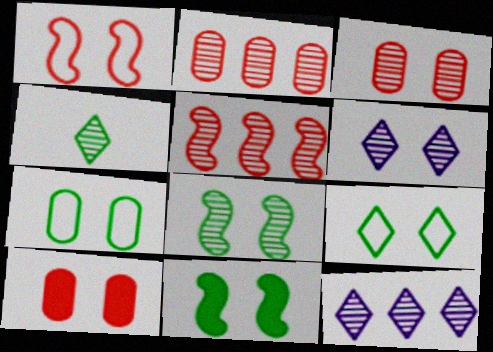[[3, 6, 8]]